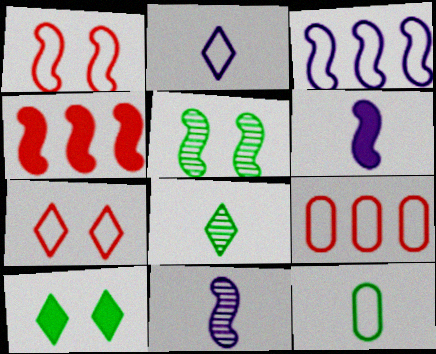[[3, 7, 12], 
[9, 10, 11]]